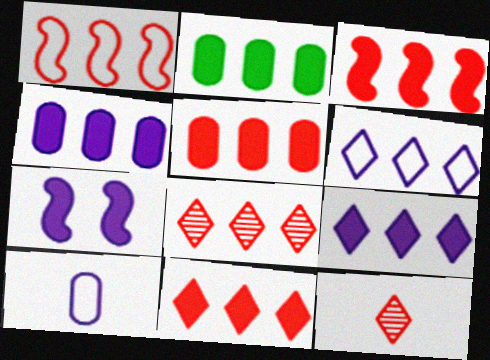[[1, 5, 8], 
[2, 3, 9], 
[2, 4, 5], 
[3, 5, 11]]